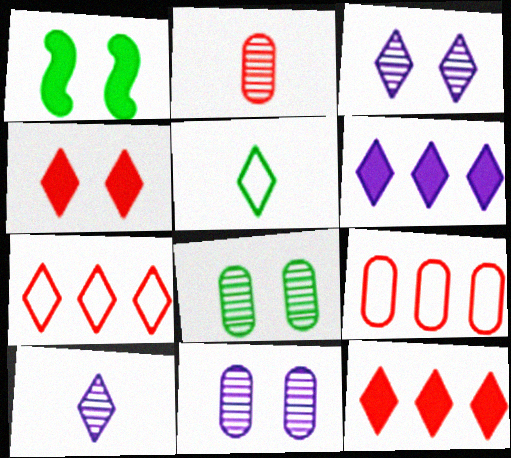[[1, 9, 10], 
[3, 5, 12]]